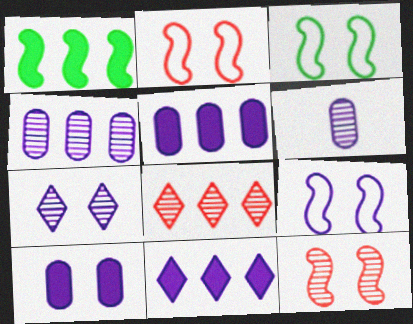[[2, 3, 9], 
[6, 9, 11], 
[7, 9, 10]]